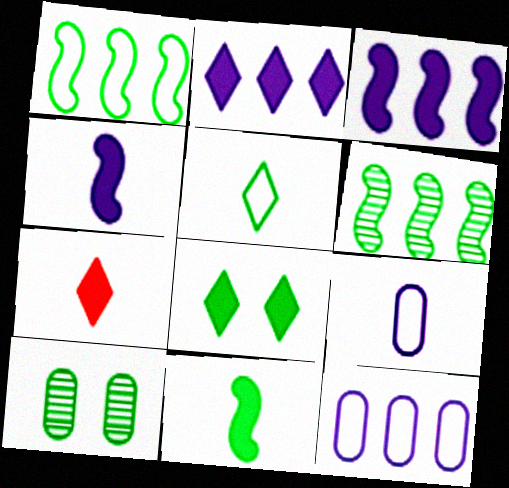[[2, 7, 8]]